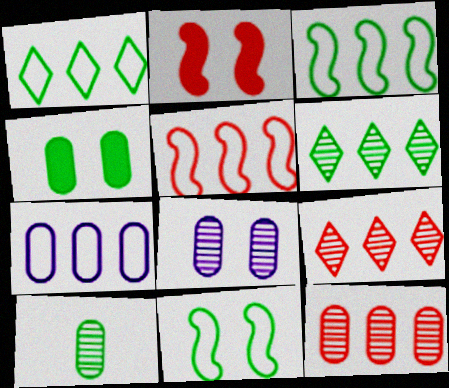[[1, 5, 7], 
[8, 10, 12]]